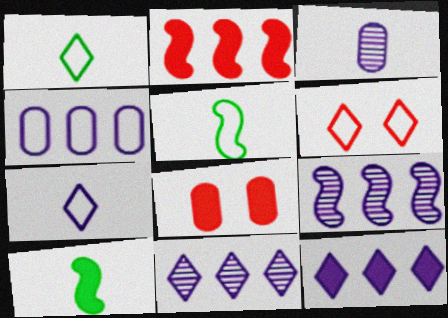[[1, 8, 9], 
[4, 5, 6], 
[4, 9, 12], 
[5, 8, 11], 
[8, 10, 12]]